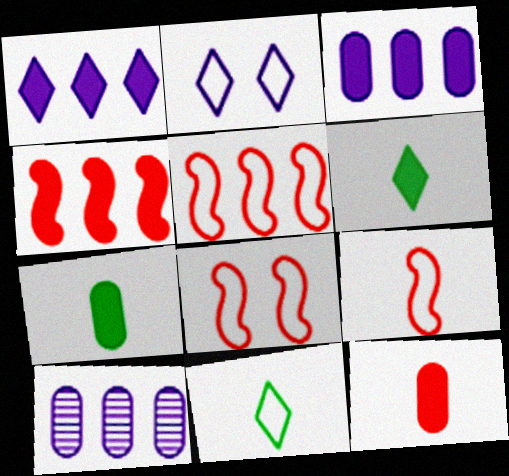[[5, 8, 9], 
[6, 8, 10]]